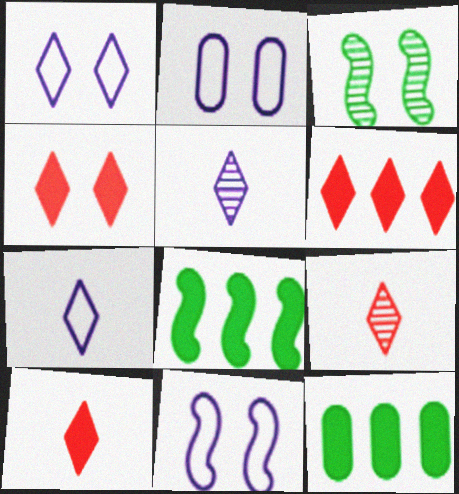[[1, 2, 11], 
[2, 3, 4], 
[2, 8, 9], 
[4, 6, 10], 
[9, 11, 12]]